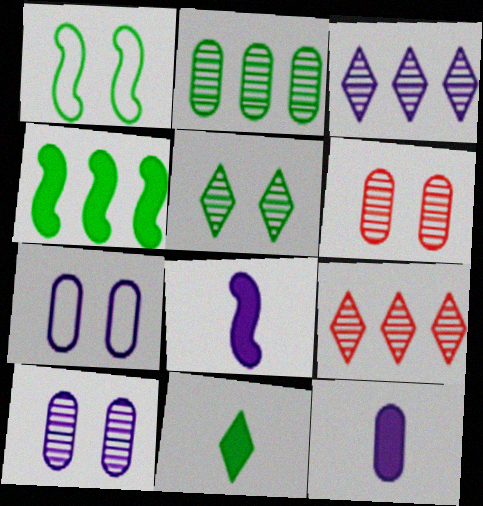[[1, 2, 11], 
[1, 9, 12], 
[3, 7, 8]]